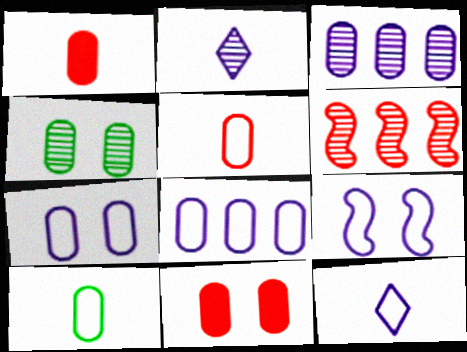[[1, 4, 8], 
[2, 4, 6], 
[3, 10, 11], 
[4, 7, 11], 
[8, 9, 12]]